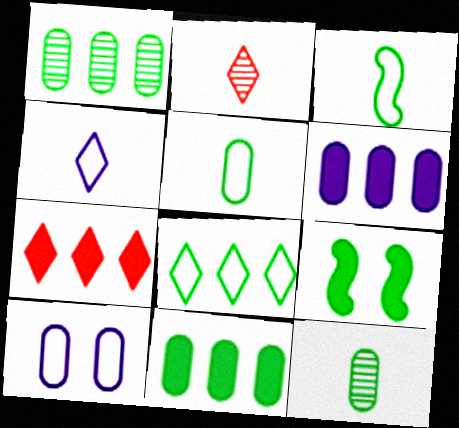[[8, 9, 12]]